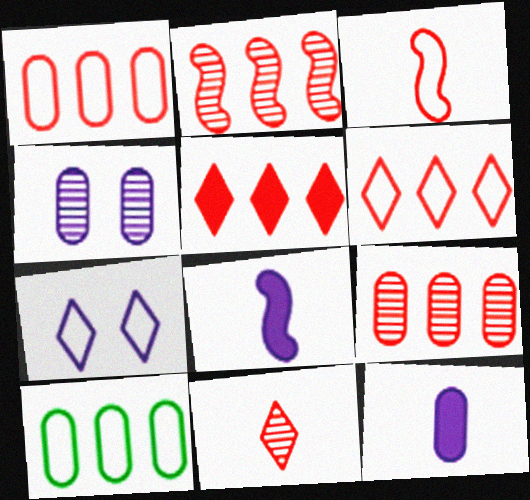[[1, 2, 5], 
[3, 7, 10]]